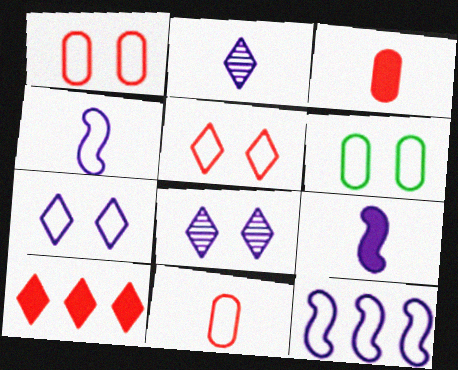[]